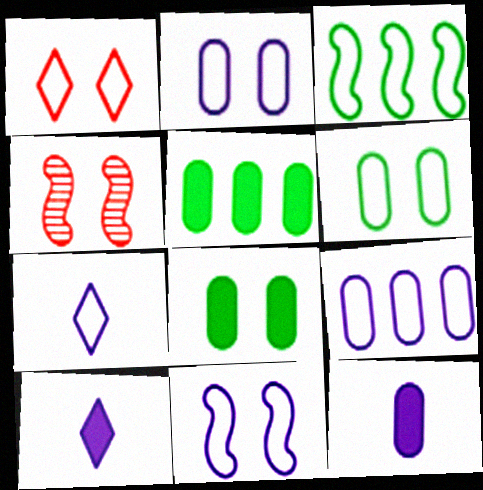[[1, 6, 11], 
[4, 5, 7], 
[7, 9, 11]]